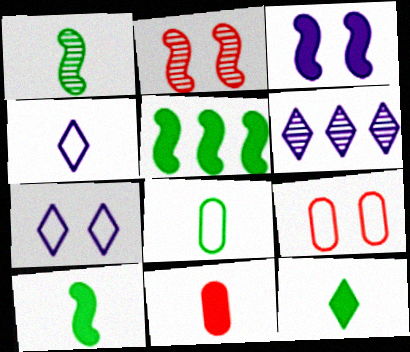[[1, 4, 11], 
[1, 8, 12], 
[6, 9, 10]]